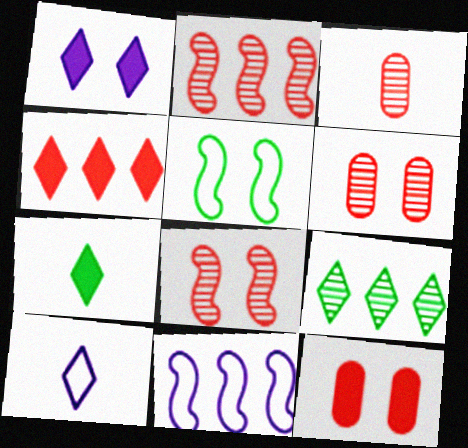[[1, 4, 7], 
[1, 5, 6], 
[6, 7, 11]]